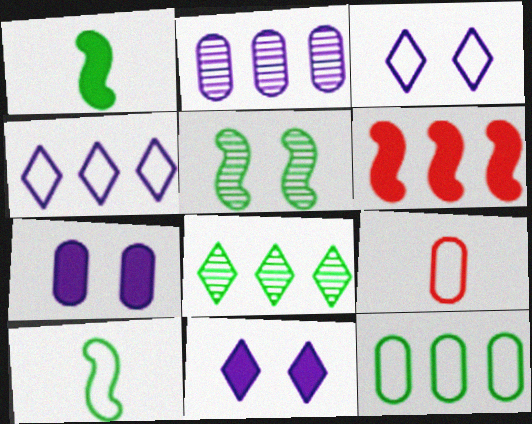[]